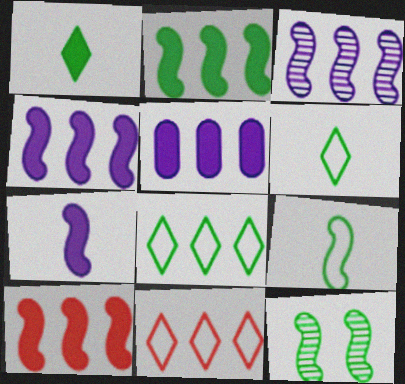[[2, 4, 10], 
[2, 9, 12]]